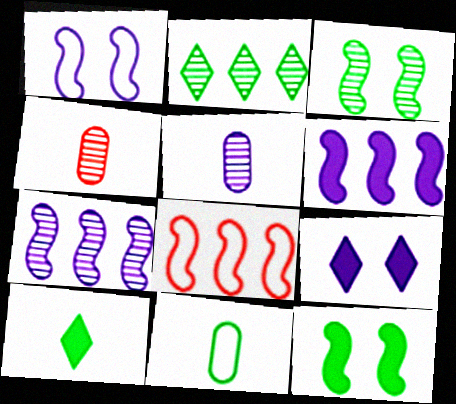[[2, 11, 12]]